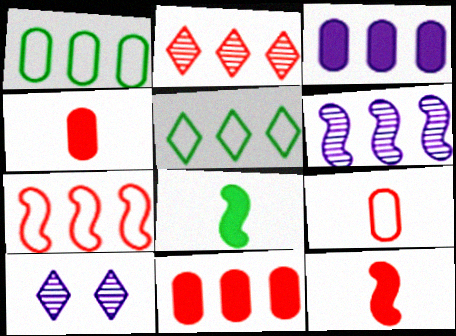[[1, 10, 12], 
[2, 7, 11], 
[5, 6, 11]]